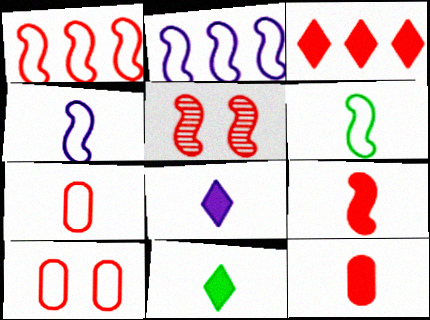[[1, 5, 9], 
[3, 5, 7]]